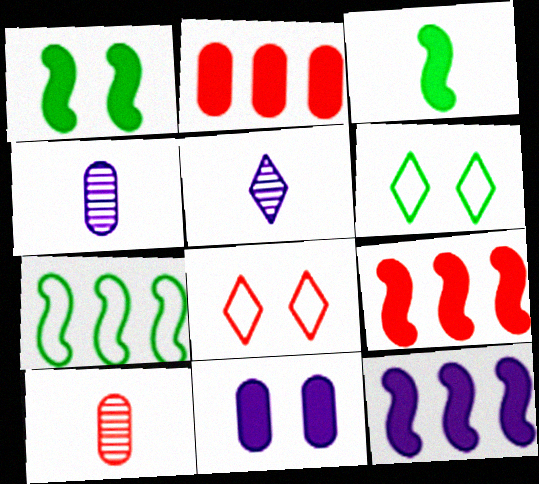[[4, 6, 9], 
[6, 10, 12], 
[8, 9, 10]]